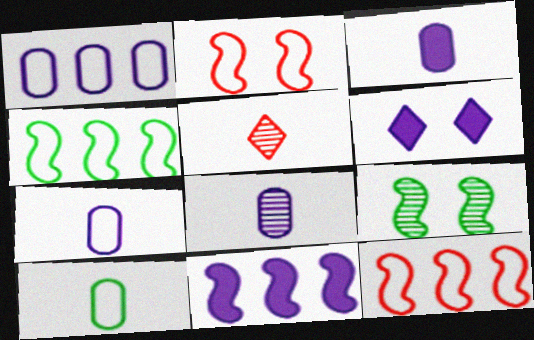[[3, 6, 11], 
[3, 7, 8]]